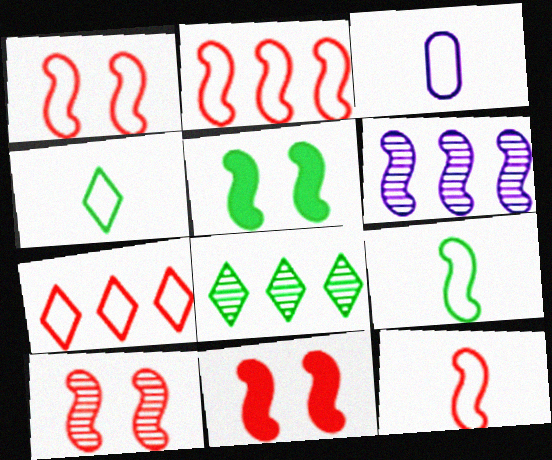[[1, 2, 12], 
[1, 10, 11], 
[3, 4, 12], 
[3, 8, 11], 
[5, 6, 12], 
[6, 9, 11]]